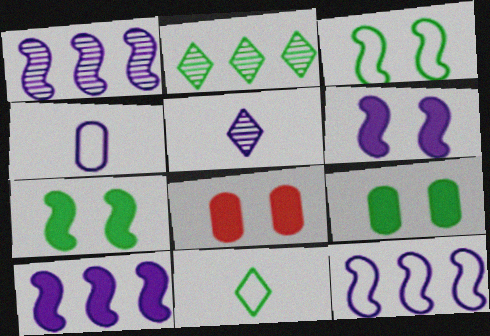[[1, 8, 11], 
[1, 10, 12]]